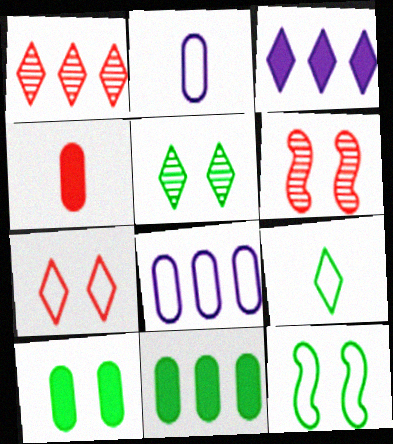[[5, 10, 12]]